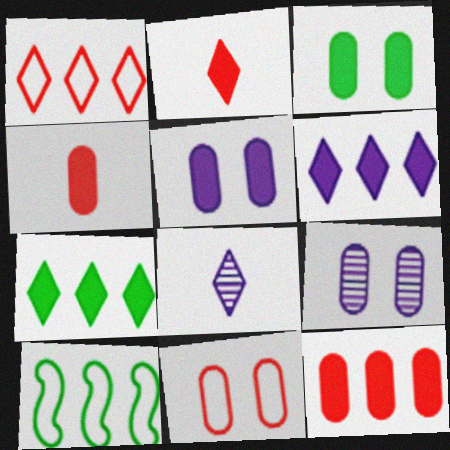[[2, 9, 10], 
[3, 9, 11]]